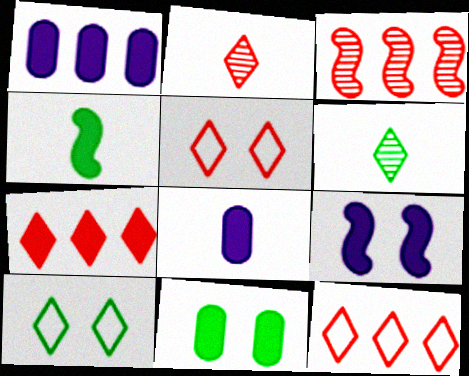[[2, 5, 7], 
[3, 8, 10]]